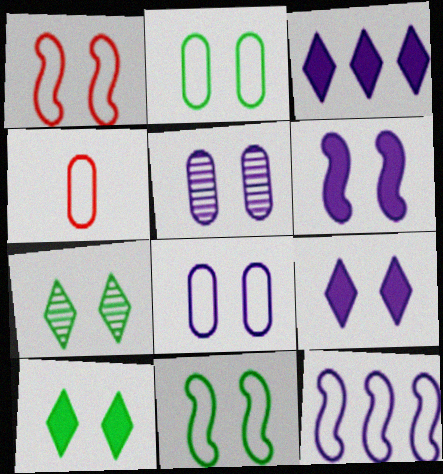[[1, 5, 10]]